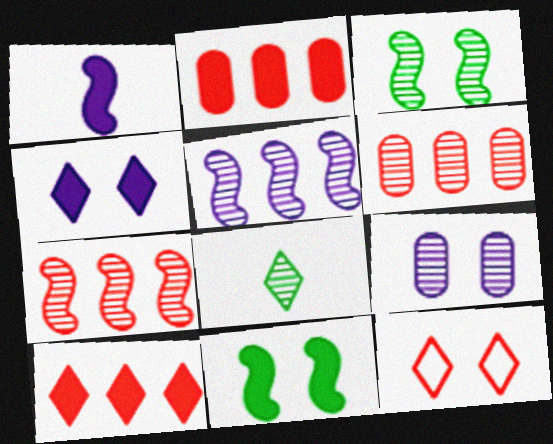[[7, 8, 9], 
[9, 11, 12]]